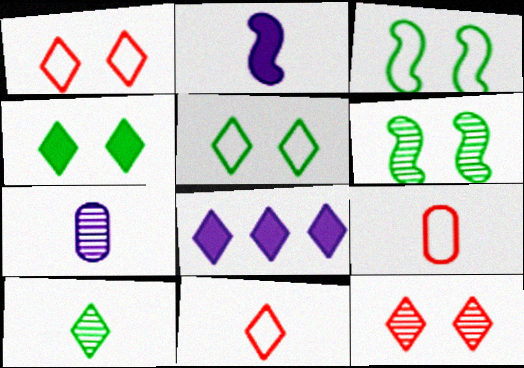[[1, 8, 10], 
[2, 9, 10], 
[6, 8, 9]]